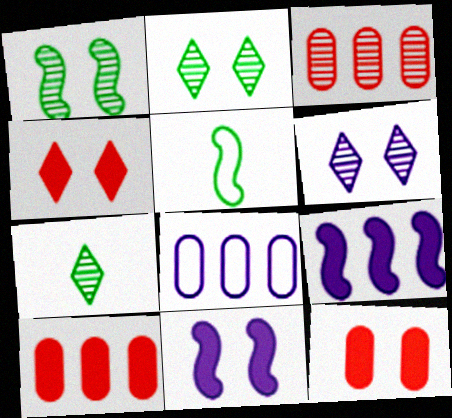[[5, 6, 10]]